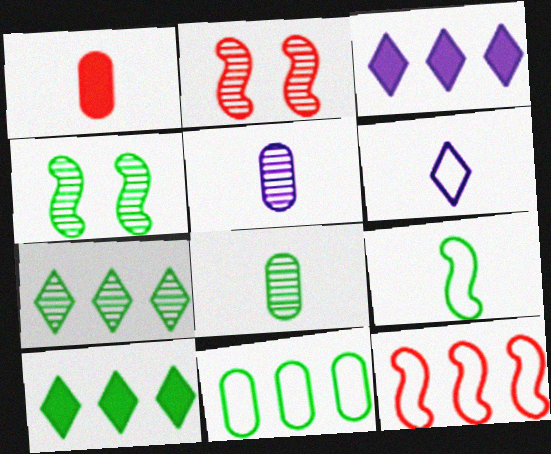[[2, 5, 7], 
[4, 7, 8]]